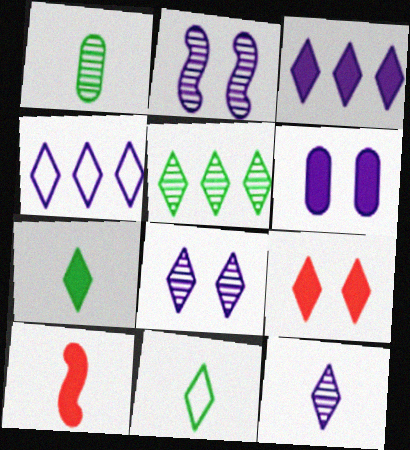[[3, 7, 9]]